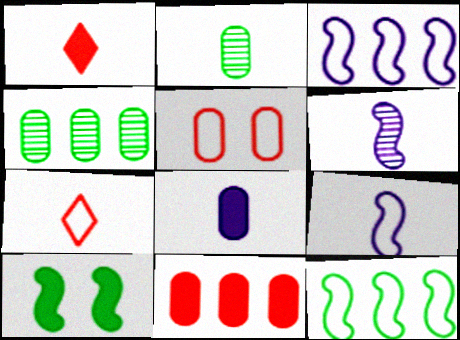[[1, 2, 9], 
[4, 5, 8]]